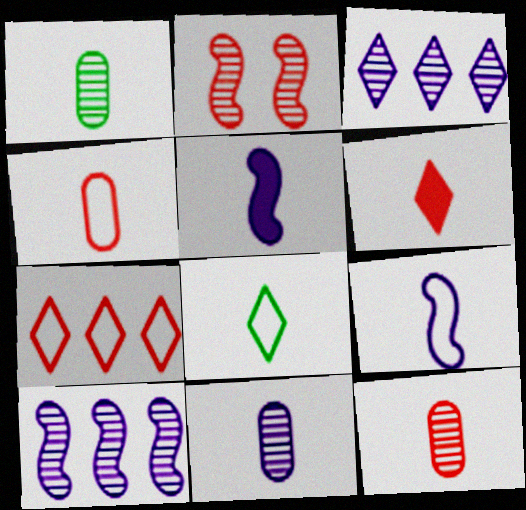[[1, 2, 3], 
[1, 6, 9], 
[1, 11, 12], 
[4, 8, 9], 
[5, 8, 12]]